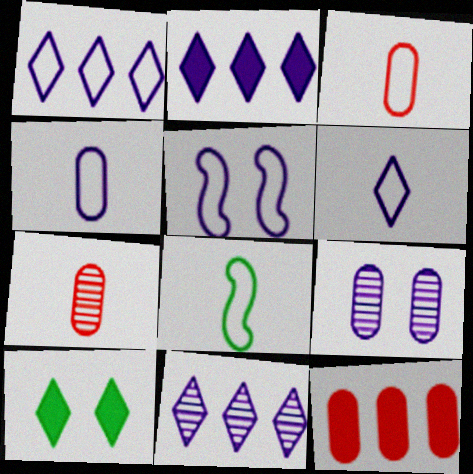[[1, 2, 11], 
[1, 4, 5], 
[3, 6, 8]]